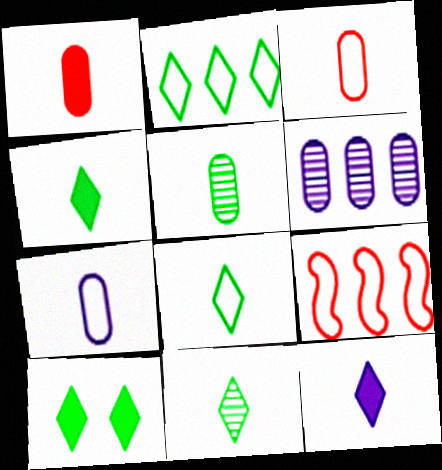[[1, 5, 7], 
[2, 10, 11], 
[4, 8, 11]]